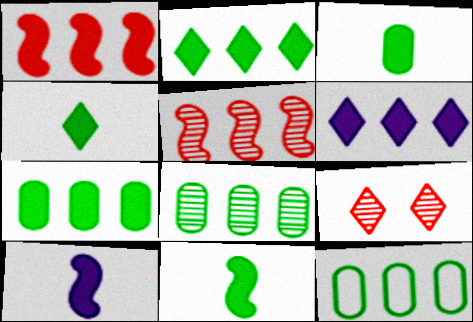[[1, 6, 7], 
[3, 4, 11], 
[5, 6, 12], 
[7, 8, 12], 
[9, 10, 12]]